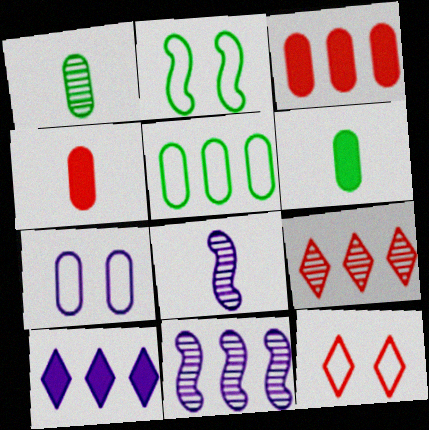[[1, 3, 7], 
[2, 7, 12], 
[6, 11, 12], 
[7, 8, 10]]